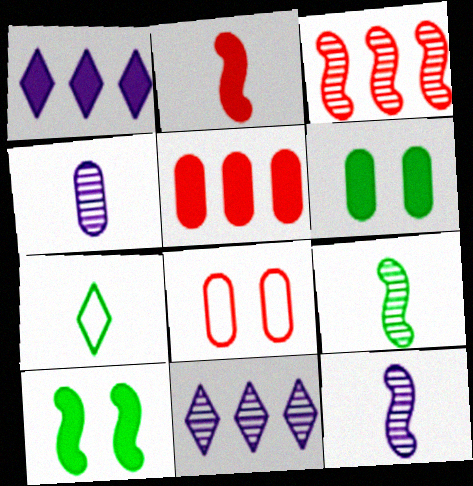[[1, 2, 6], 
[1, 8, 9], 
[2, 4, 7]]